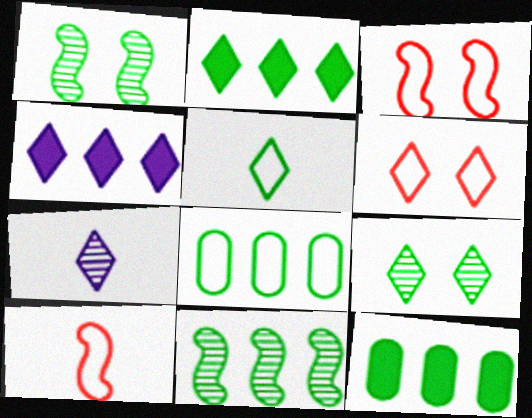[[1, 5, 12], 
[2, 5, 9], 
[2, 6, 7], 
[2, 8, 11], 
[3, 7, 12]]